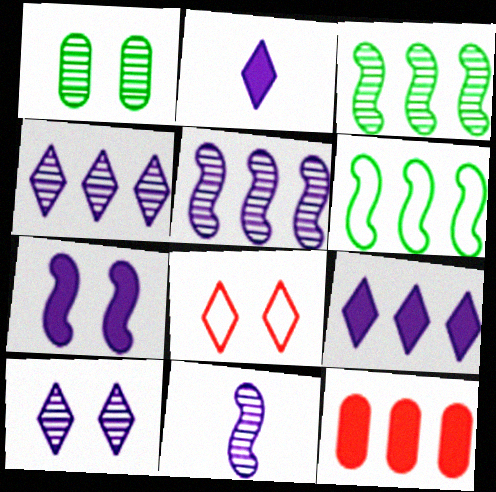[[1, 7, 8], 
[4, 6, 12]]